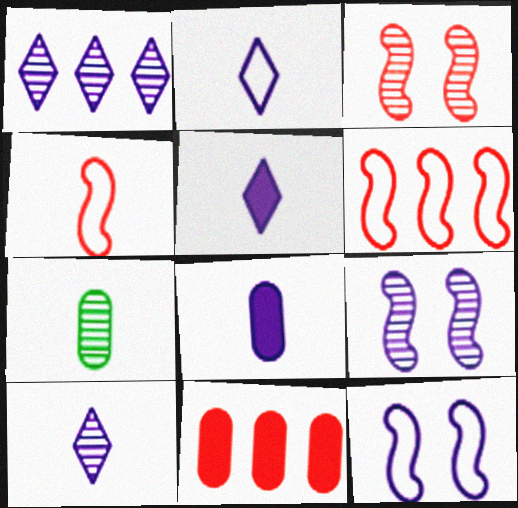[[1, 3, 7], 
[1, 8, 12], 
[2, 5, 10], 
[4, 5, 7]]